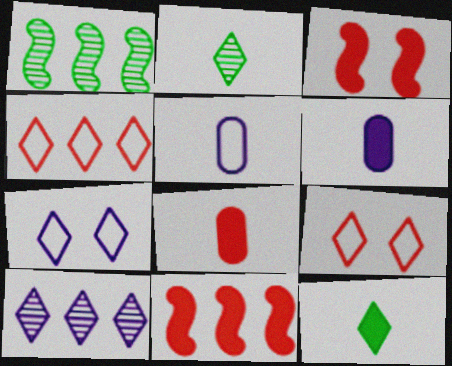[[1, 6, 9], 
[1, 7, 8], 
[9, 10, 12]]